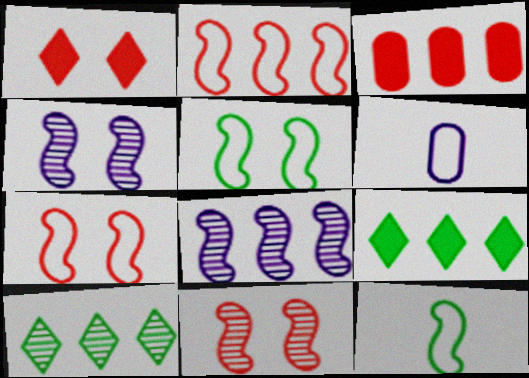[[6, 9, 11]]